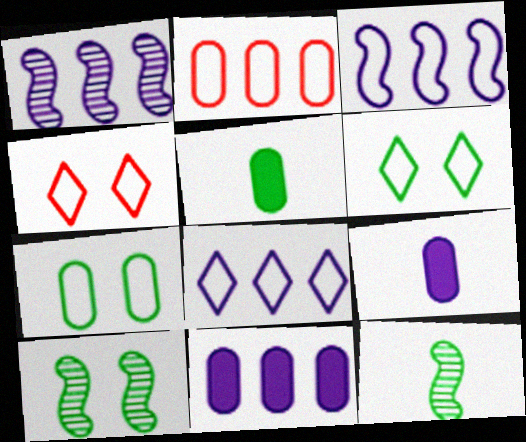[[1, 4, 5], 
[1, 8, 11], 
[4, 11, 12]]